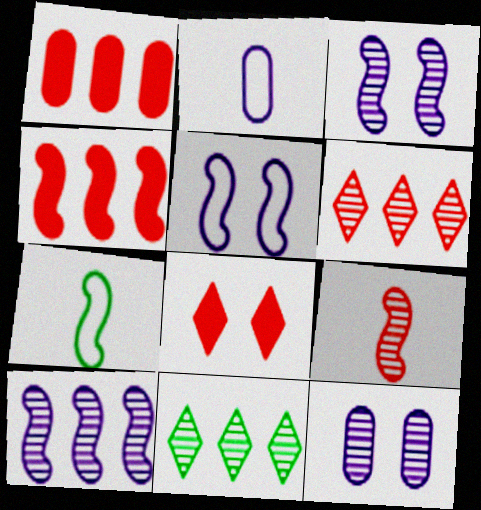[[3, 4, 7], 
[9, 11, 12]]